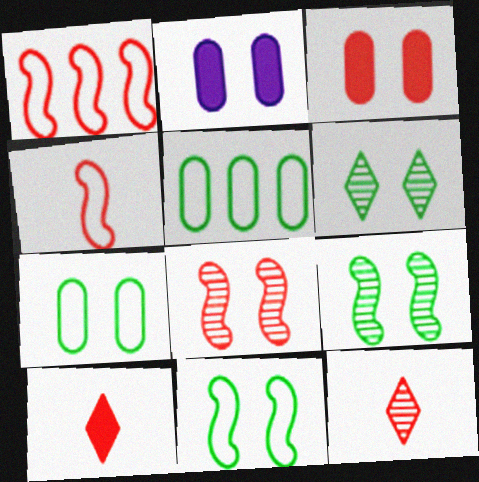[[1, 3, 12]]